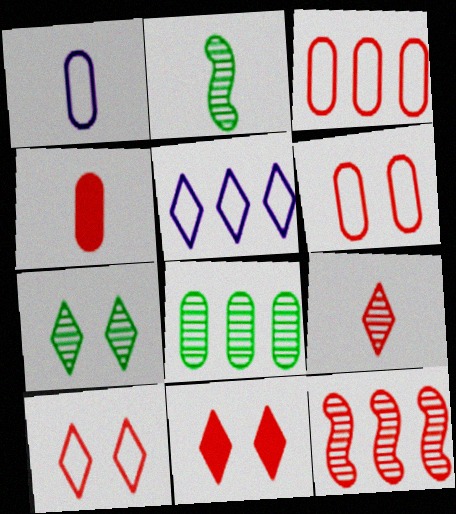[[2, 7, 8], 
[4, 10, 12]]